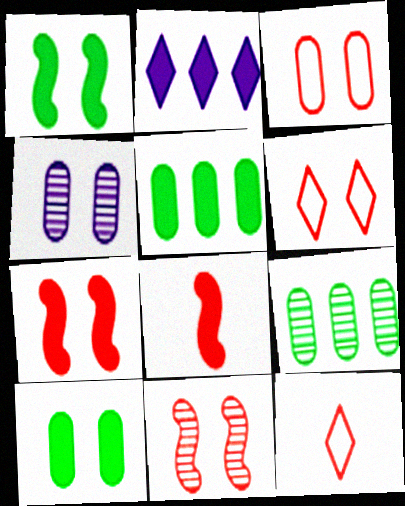[[1, 4, 6], 
[2, 8, 10], 
[3, 4, 10]]